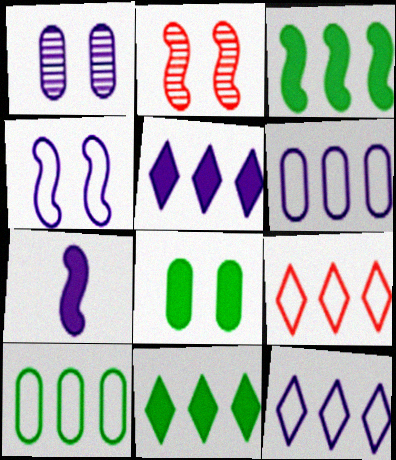[[1, 7, 12]]